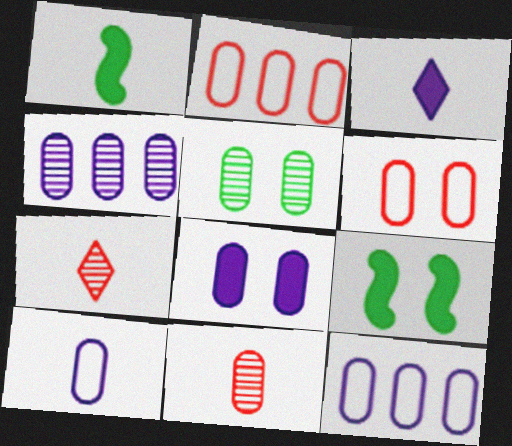[[1, 7, 10], 
[4, 5, 11], 
[4, 8, 10], 
[5, 6, 8], 
[7, 9, 12]]